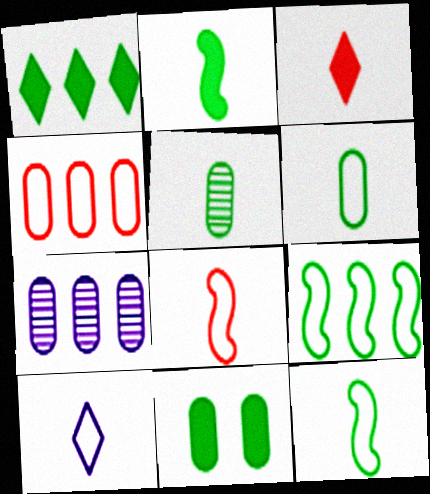[[1, 2, 11], 
[6, 8, 10]]